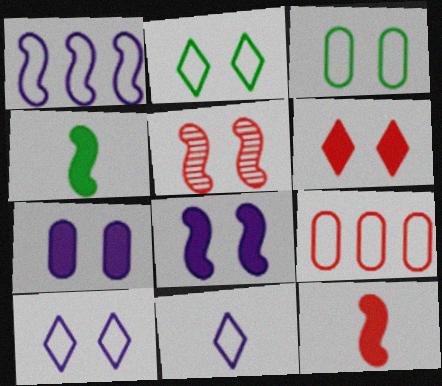[[1, 4, 5], 
[2, 5, 7]]